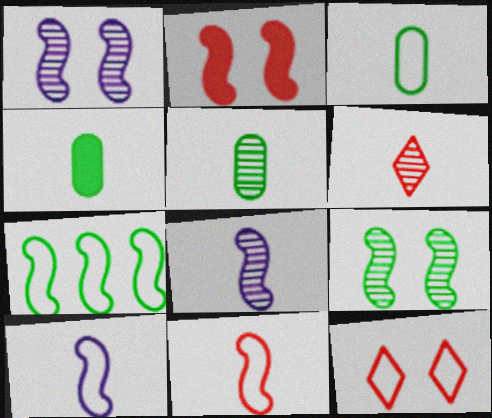[[2, 7, 8], 
[3, 4, 5], 
[4, 6, 10], 
[5, 6, 8]]